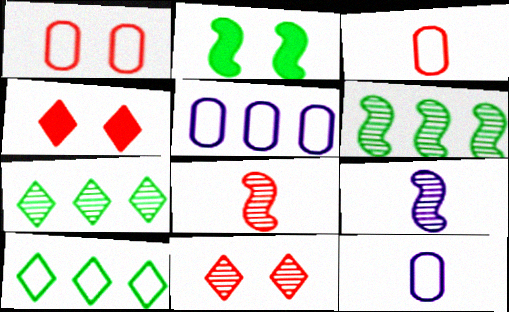[[4, 6, 12]]